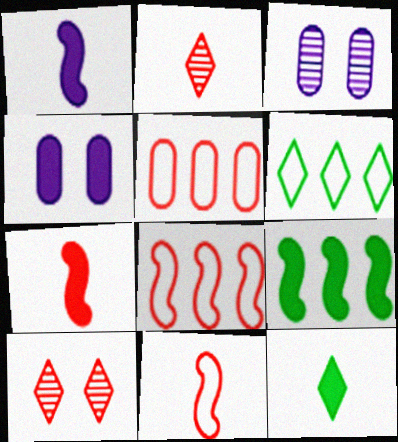[[3, 6, 7], 
[3, 8, 12], 
[5, 7, 10]]